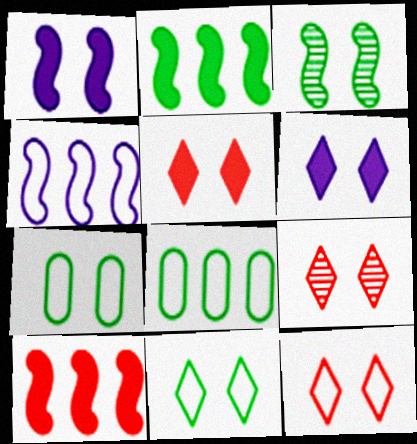[[1, 7, 9], 
[5, 9, 12], 
[6, 9, 11]]